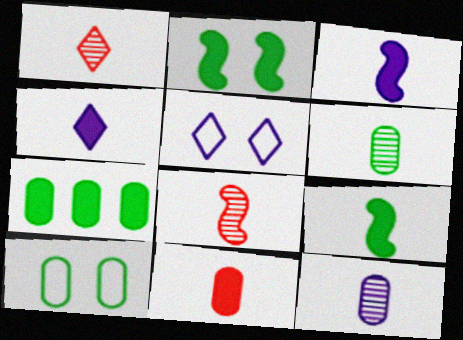[[4, 9, 11], 
[5, 7, 8], 
[6, 7, 10]]